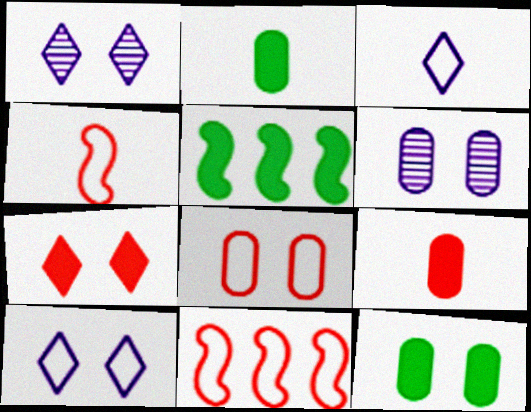[[1, 2, 11], 
[6, 8, 12]]